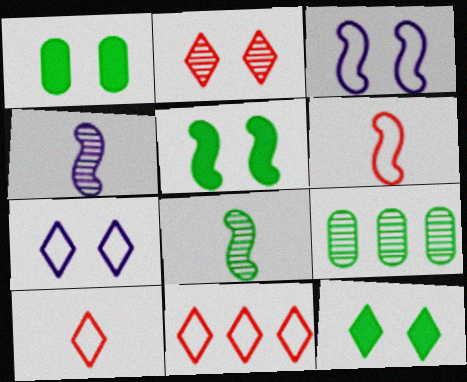[[1, 2, 3], 
[1, 4, 11], 
[1, 5, 12], 
[2, 4, 9], 
[2, 7, 12]]